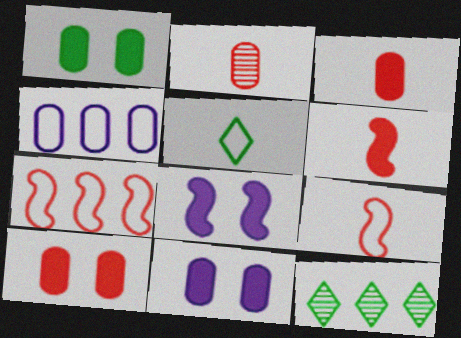[[1, 2, 4], 
[1, 10, 11], 
[9, 11, 12]]